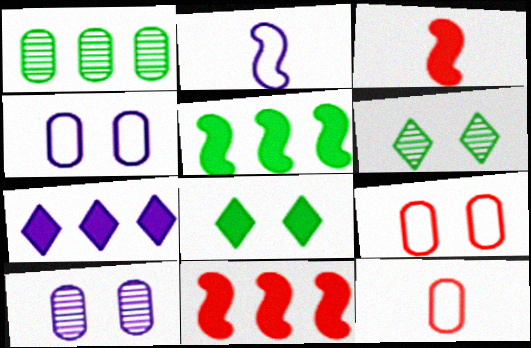[[2, 7, 10]]